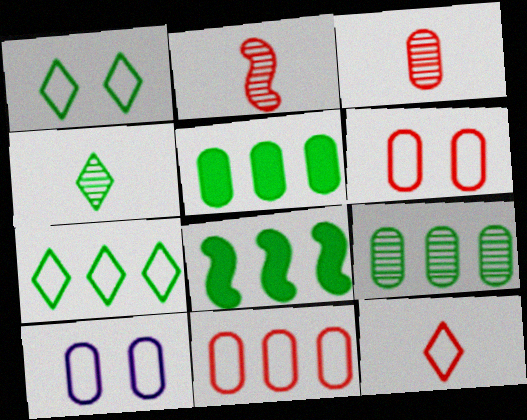[[3, 5, 10], 
[7, 8, 9]]